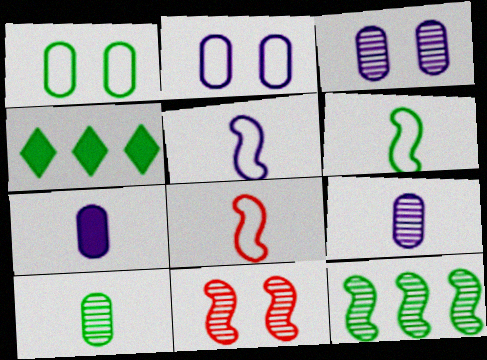[[3, 4, 8], 
[5, 6, 8]]